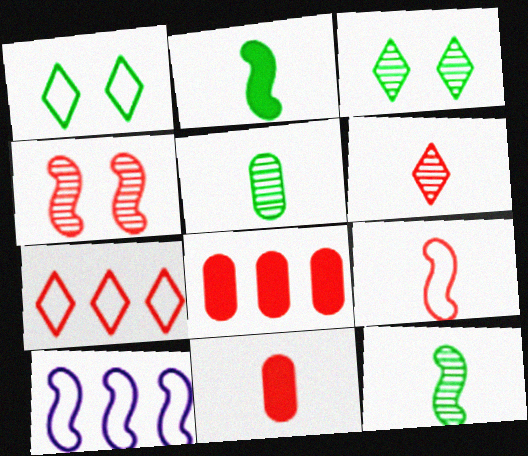[[2, 4, 10], 
[3, 10, 11], 
[4, 7, 11], 
[6, 9, 11]]